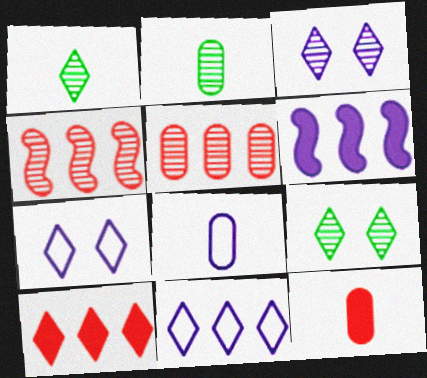[[1, 7, 10], 
[2, 3, 4], 
[2, 8, 12], 
[3, 6, 8]]